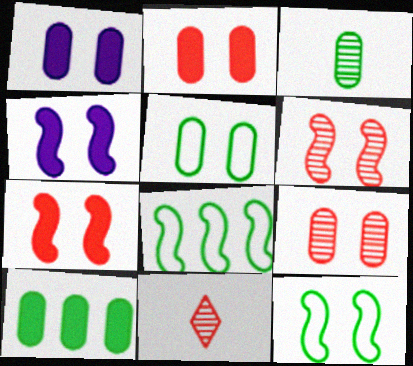[[1, 5, 9], 
[1, 8, 11], 
[3, 5, 10], 
[4, 6, 12]]